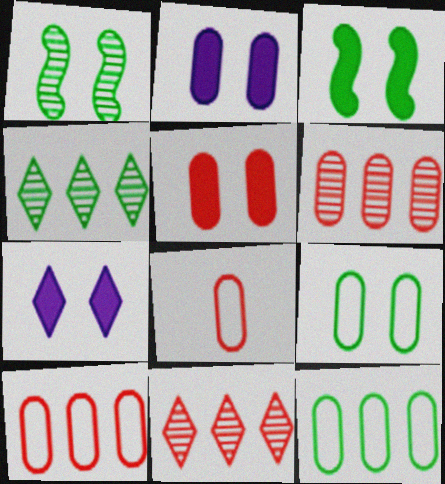[[3, 5, 7], 
[5, 6, 8]]